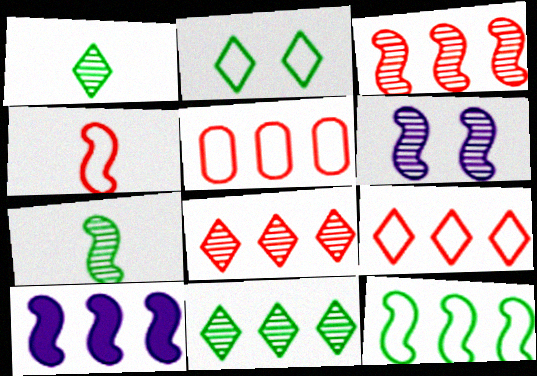[[3, 6, 7], 
[3, 10, 12], 
[5, 10, 11]]